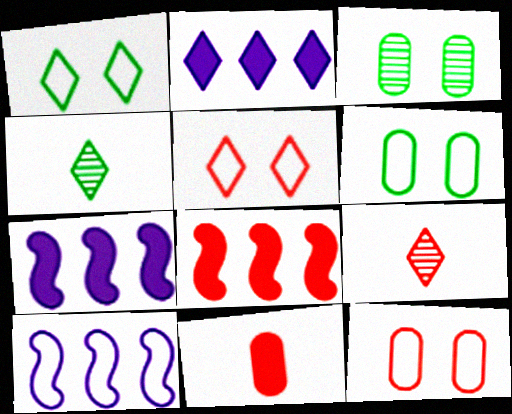[[1, 2, 9], 
[2, 4, 5], 
[4, 7, 12], 
[6, 7, 9], 
[8, 9, 12]]